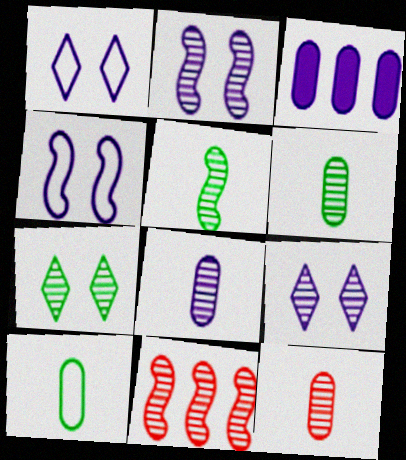[[2, 5, 11], 
[6, 8, 12], 
[6, 9, 11], 
[7, 8, 11]]